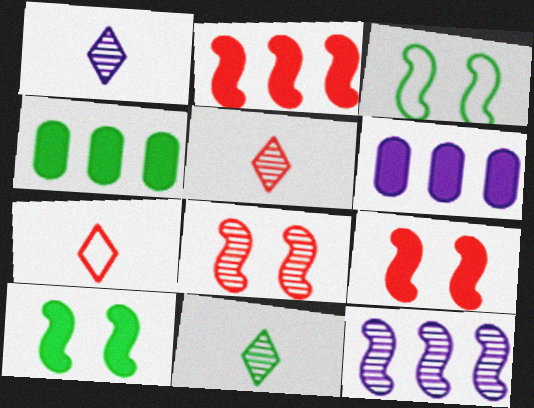[[1, 5, 11], 
[3, 4, 11], 
[3, 5, 6]]